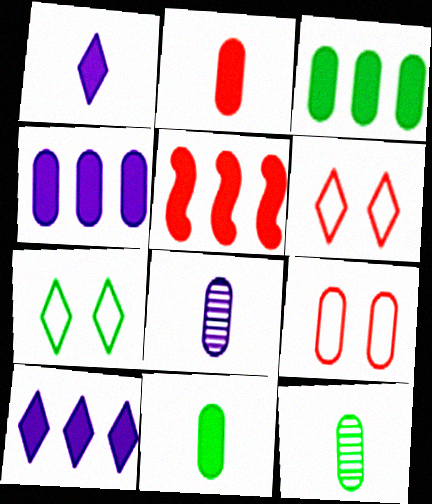[[3, 5, 10], 
[3, 8, 9], 
[4, 9, 12], 
[5, 7, 8]]